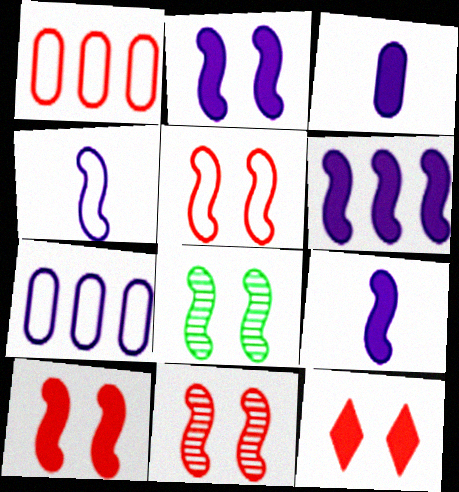[[2, 5, 8], 
[2, 6, 9], 
[5, 10, 11]]